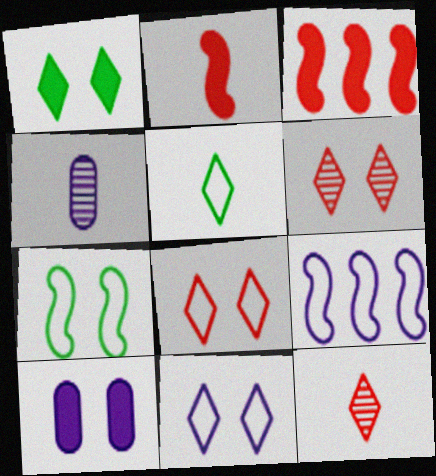[[1, 6, 11], 
[2, 4, 5], 
[6, 7, 10]]